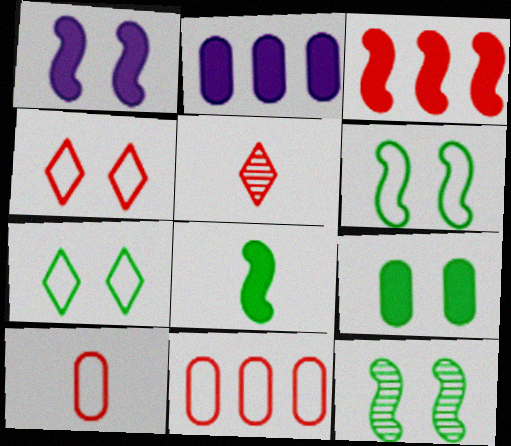[[1, 3, 8], 
[2, 5, 6], 
[7, 9, 12]]